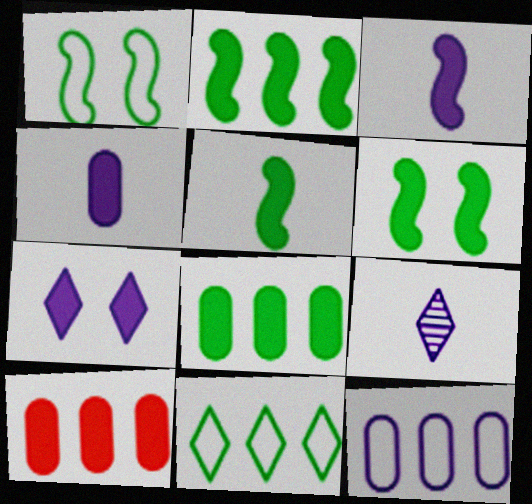[[1, 9, 10], 
[2, 5, 6], 
[5, 7, 10]]